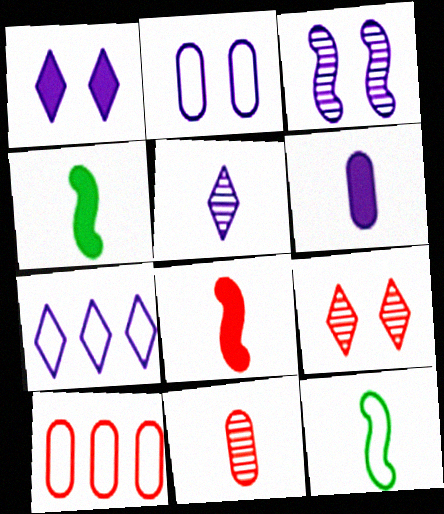[[1, 2, 3], 
[1, 5, 7], 
[3, 6, 7], 
[8, 9, 10]]